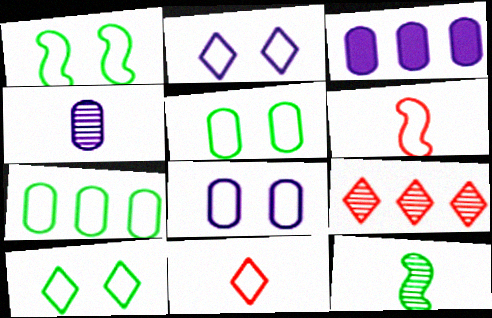[[1, 5, 10], 
[2, 6, 7], 
[3, 4, 8]]